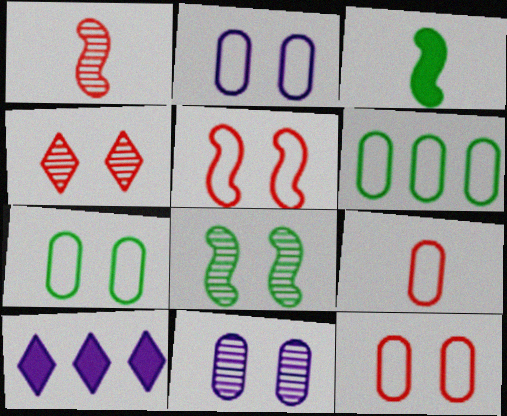[[1, 7, 10], 
[2, 6, 9], 
[2, 7, 12], 
[4, 8, 11], 
[8, 9, 10]]